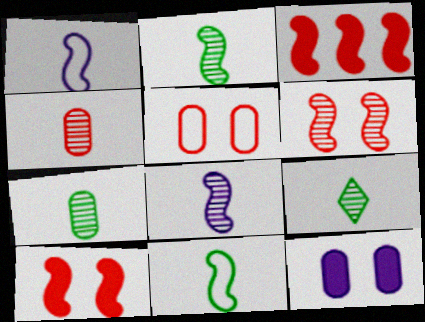[[2, 7, 9], 
[4, 8, 9]]